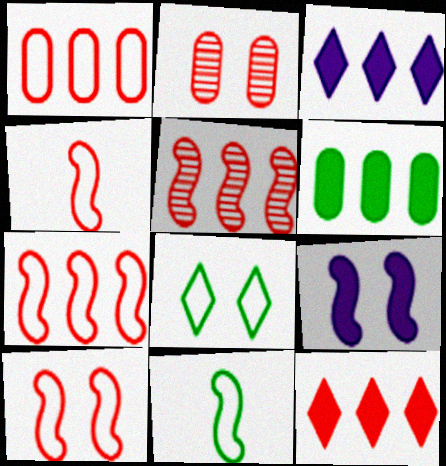[[1, 5, 12], 
[2, 3, 11], 
[2, 4, 12], 
[2, 8, 9], 
[4, 7, 10], 
[5, 9, 11]]